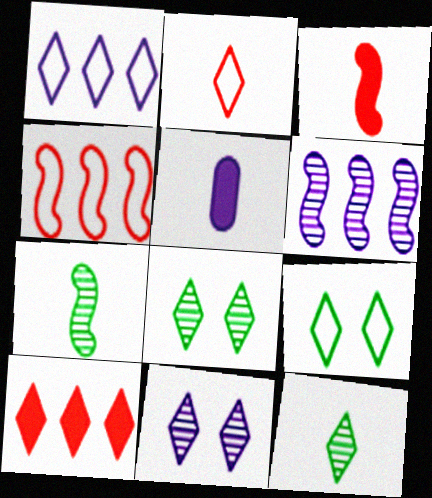[[1, 2, 9], 
[2, 5, 7], 
[4, 5, 8]]